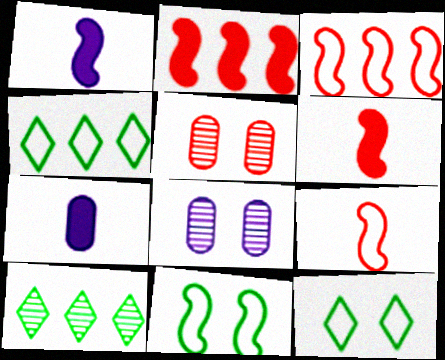[[1, 4, 5], 
[4, 6, 8]]